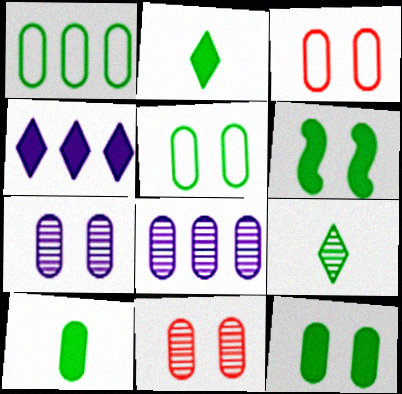[[1, 6, 9], 
[3, 7, 12], 
[3, 8, 10]]